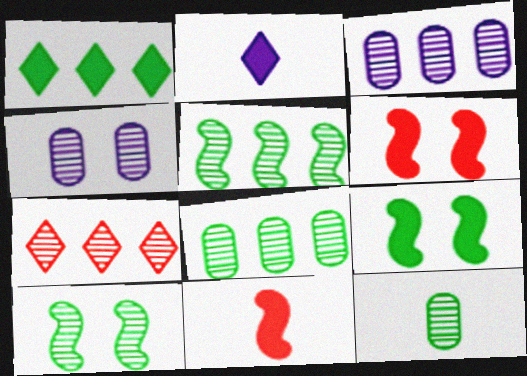[[3, 5, 7]]